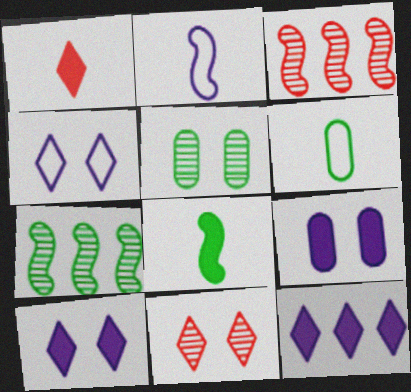[[3, 6, 10]]